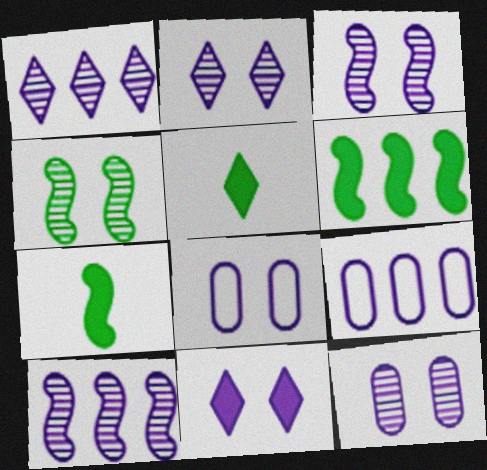[[2, 3, 12], 
[3, 8, 11]]